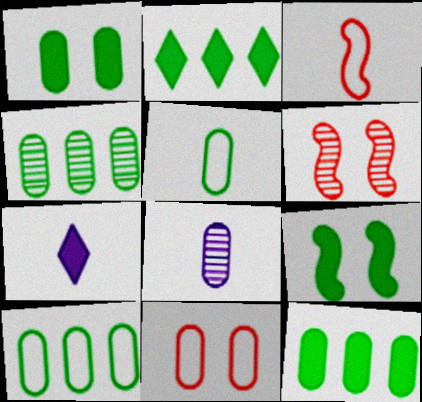[[1, 4, 5], 
[4, 10, 12], 
[6, 7, 10], 
[8, 11, 12]]